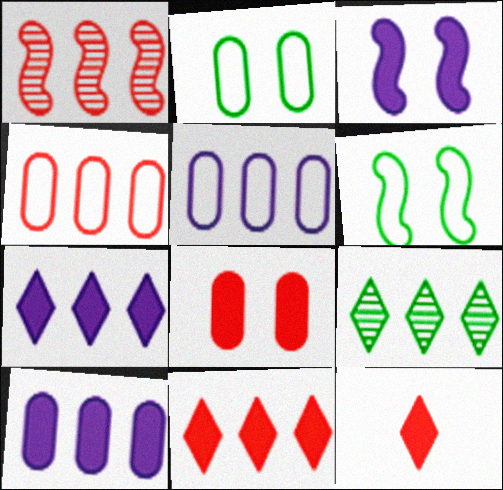[[1, 4, 11]]